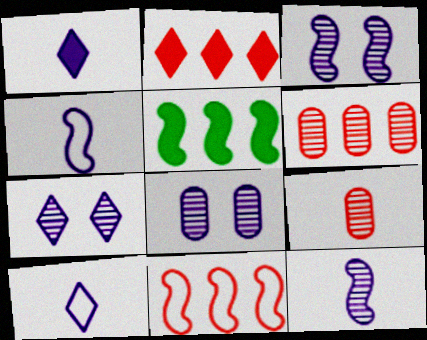[[2, 6, 11], 
[3, 7, 8]]